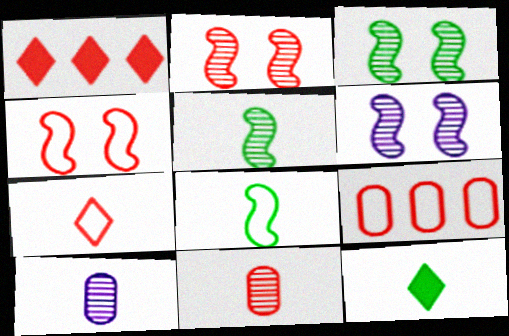[[1, 4, 11], 
[2, 3, 6], 
[4, 7, 9], 
[6, 9, 12]]